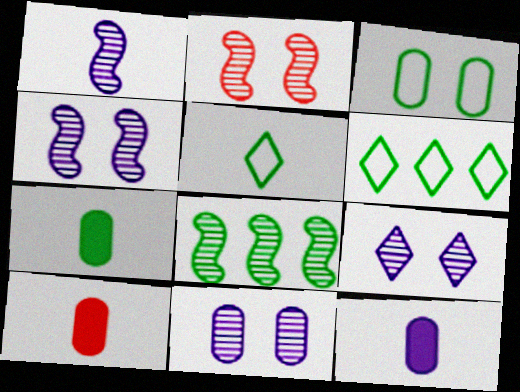[[1, 2, 8], 
[1, 5, 10], 
[2, 6, 12], 
[4, 6, 10], 
[4, 9, 11], 
[7, 10, 12]]